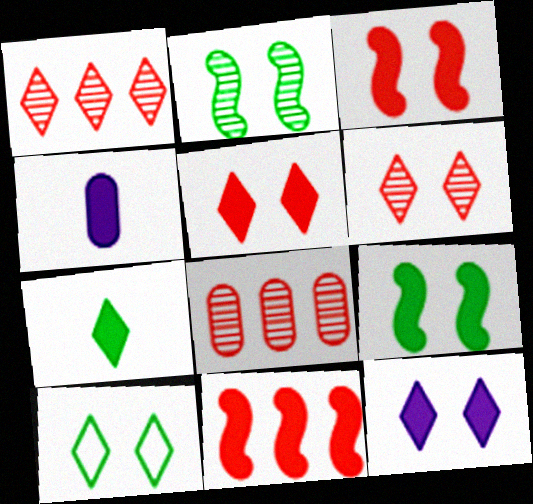[[6, 10, 12]]